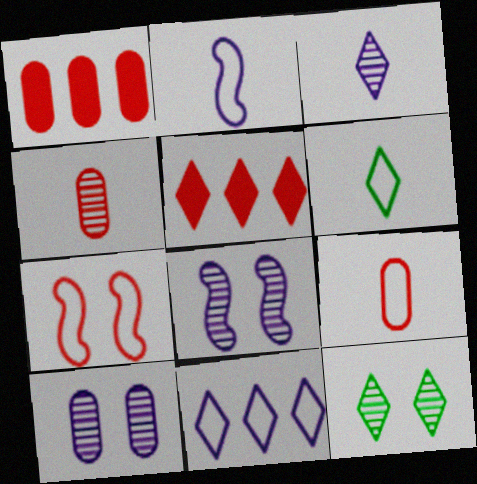[[1, 2, 12], 
[1, 6, 8], 
[2, 6, 9], 
[4, 5, 7]]